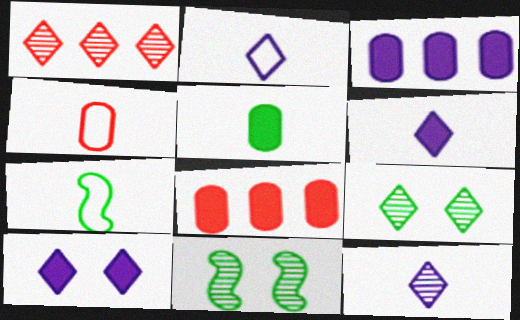[[1, 9, 12], 
[2, 4, 7], 
[2, 6, 12], 
[2, 8, 11]]